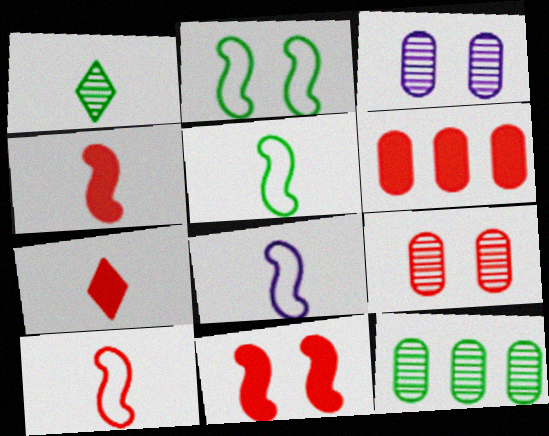[[5, 8, 10], 
[6, 7, 11]]